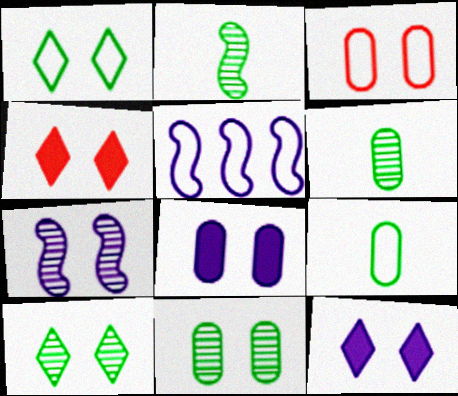[[3, 8, 11], 
[4, 5, 6]]